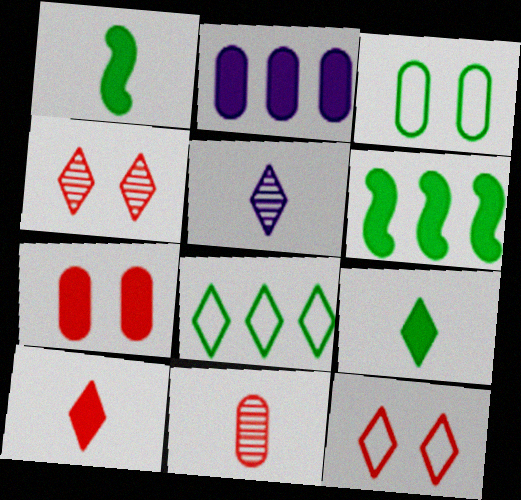[[2, 3, 11]]